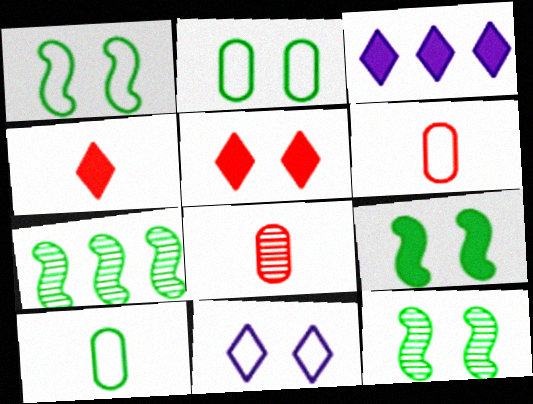[[1, 3, 8], 
[1, 9, 12], 
[3, 6, 12]]